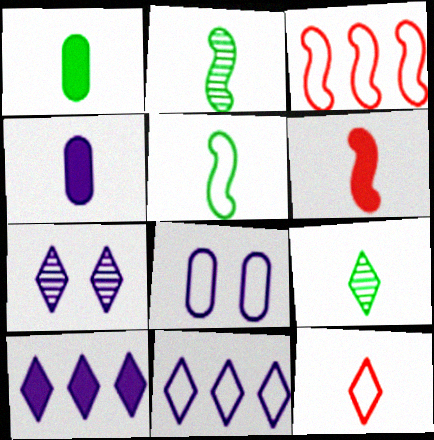[[1, 3, 7], 
[1, 5, 9], 
[2, 4, 12]]